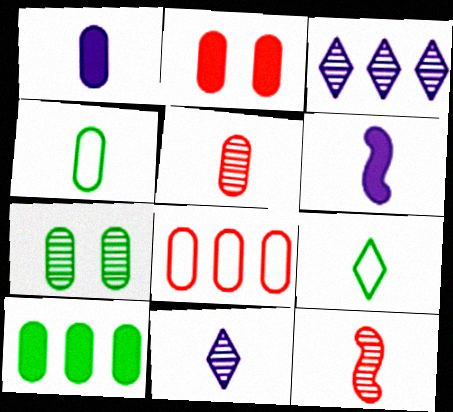[[1, 2, 10], 
[1, 4, 5], 
[1, 7, 8], 
[1, 9, 12], 
[2, 5, 8], 
[3, 7, 12], 
[4, 7, 10], 
[5, 6, 9]]